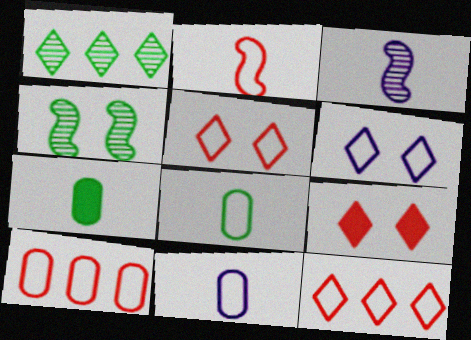[[2, 5, 10]]